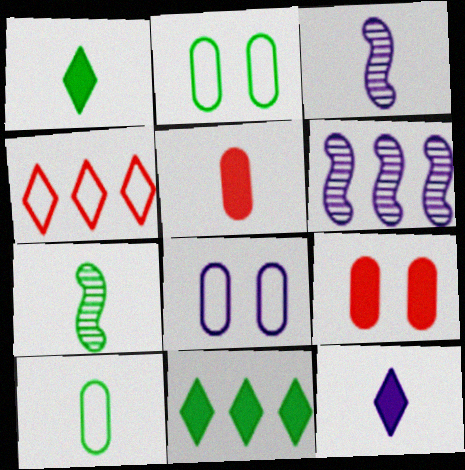[[1, 7, 10], 
[2, 7, 11], 
[6, 8, 12]]